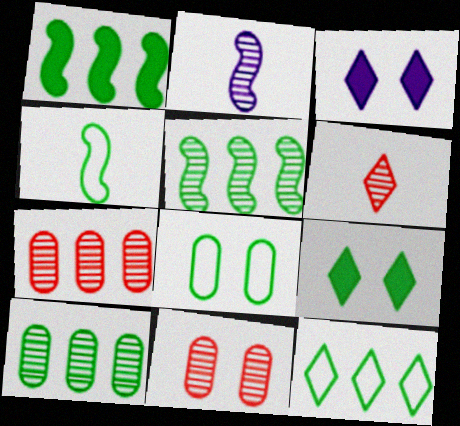[[1, 10, 12], 
[3, 4, 7], 
[3, 6, 12], 
[4, 8, 12], 
[4, 9, 10]]